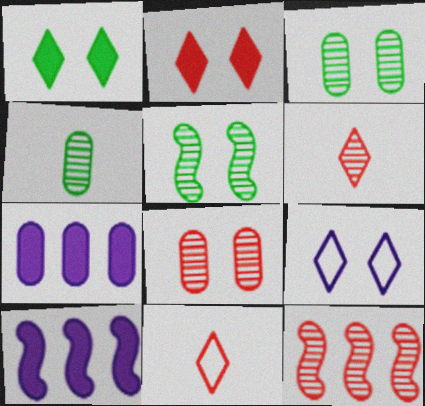[[3, 10, 11], 
[5, 7, 11], 
[6, 8, 12]]